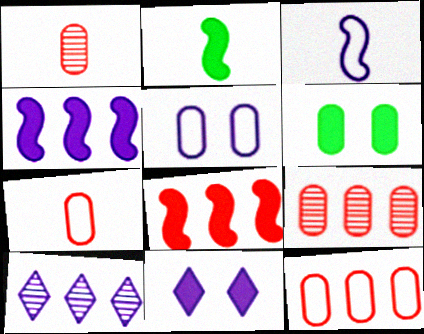[]